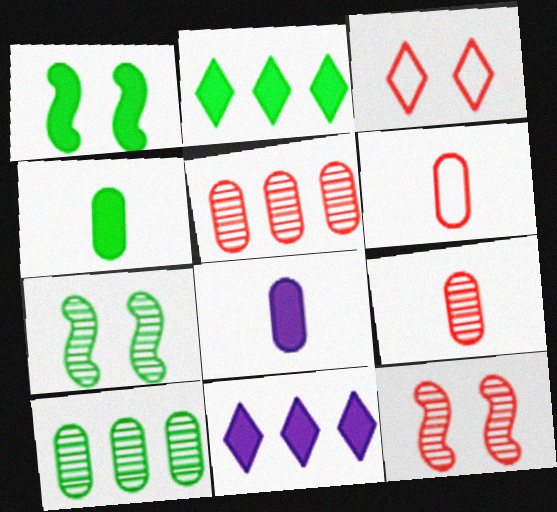[[1, 2, 4], 
[6, 7, 11]]